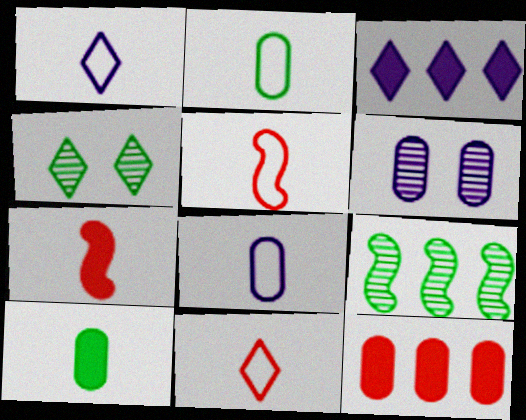[[1, 2, 5], 
[2, 6, 12], 
[3, 4, 11]]